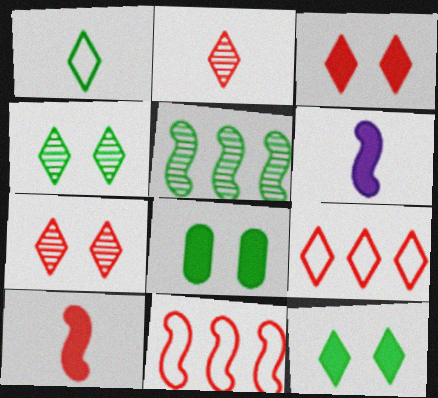[[1, 5, 8], 
[2, 3, 9]]